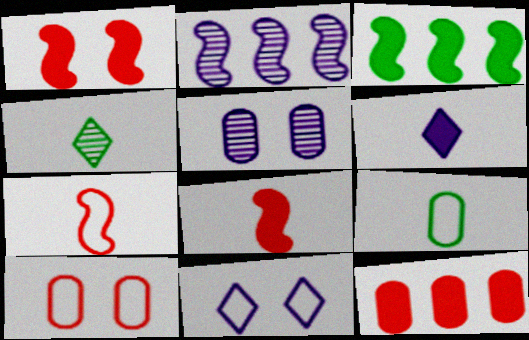[[5, 9, 12]]